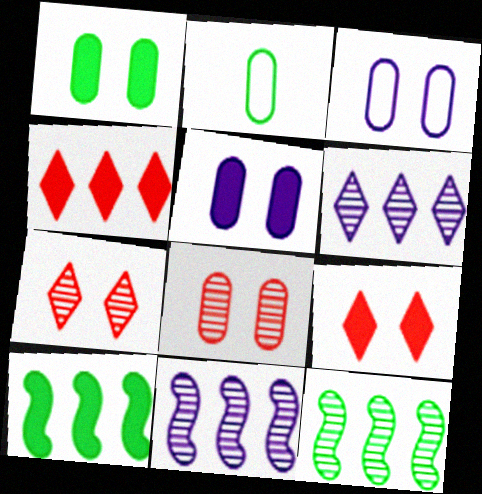[[1, 3, 8], 
[2, 9, 11]]